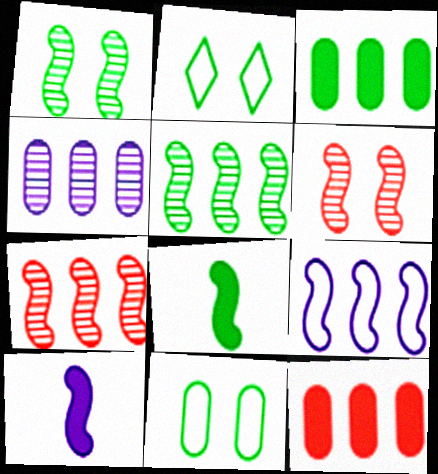[[6, 8, 9]]